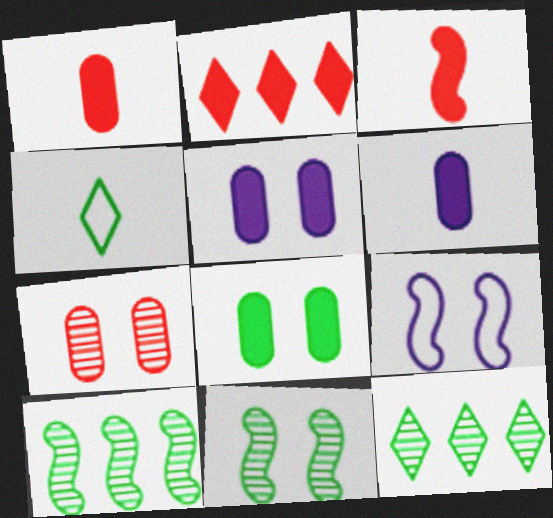[[1, 9, 12], 
[3, 9, 10], 
[4, 8, 10]]